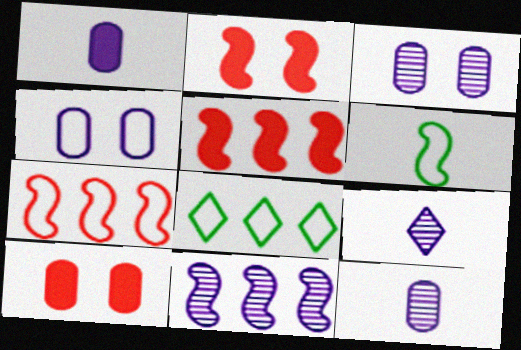[[2, 6, 11], 
[2, 8, 12], 
[3, 9, 11]]